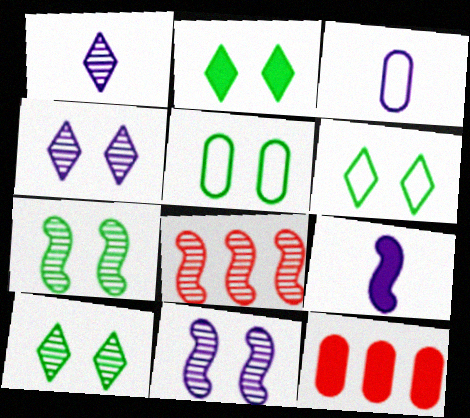[[1, 3, 9], 
[2, 3, 8], 
[2, 5, 7], 
[2, 6, 10], 
[2, 9, 12]]